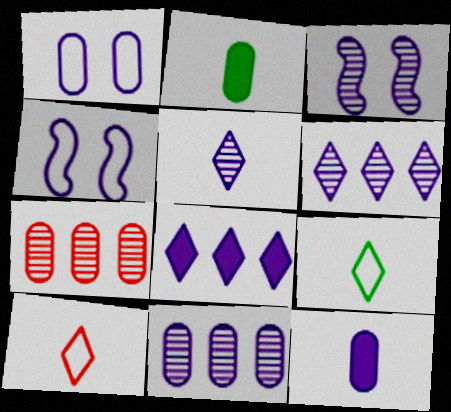[[1, 2, 7], 
[1, 11, 12], 
[3, 5, 11], 
[4, 6, 12]]